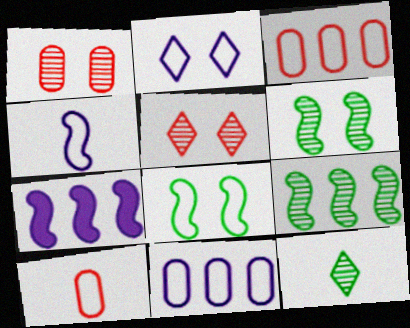[[2, 4, 11]]